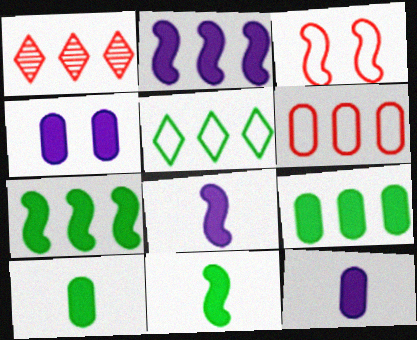[]